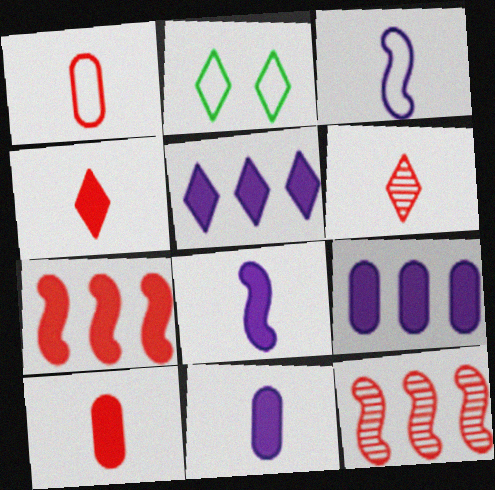[[2, 5, 6], 
[2, 11, 12]]